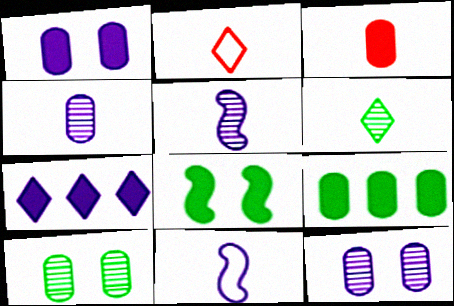[[1, 3, 9], 
[3, 6, 11], 
[3, 7, 8], 
[7, 11, 12]]